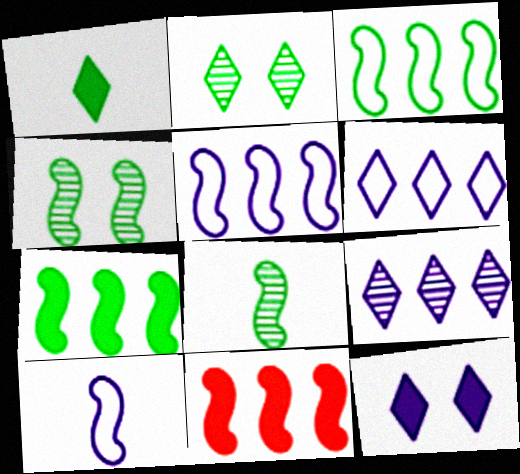[[4, 10, 11]]